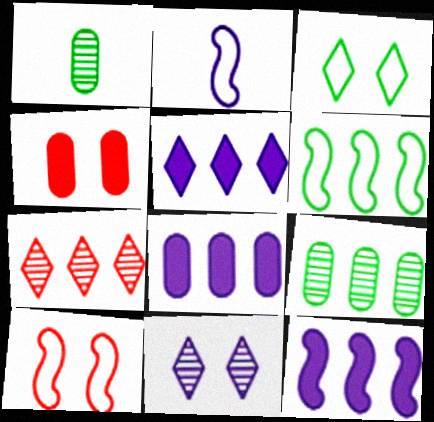[[1, 5, 10], 
[2, 6, 10], 
[2, 8, 11], 
[5, 8, 12], 
[6, 7, 8]]